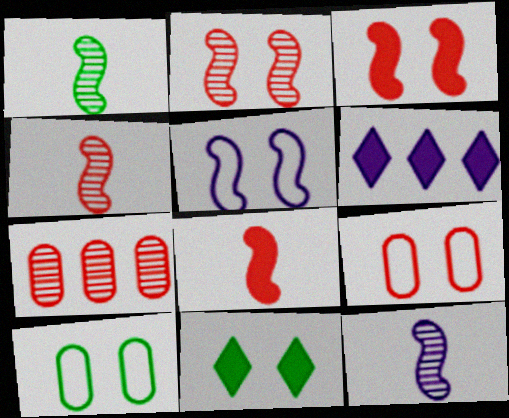[[1, 4, 12], 
[1, 6, 9], 
[4, 6, 10]]